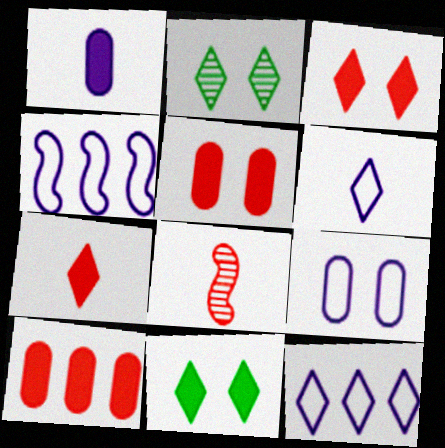[[2, 7, 12], 
[4, 6, 9]]